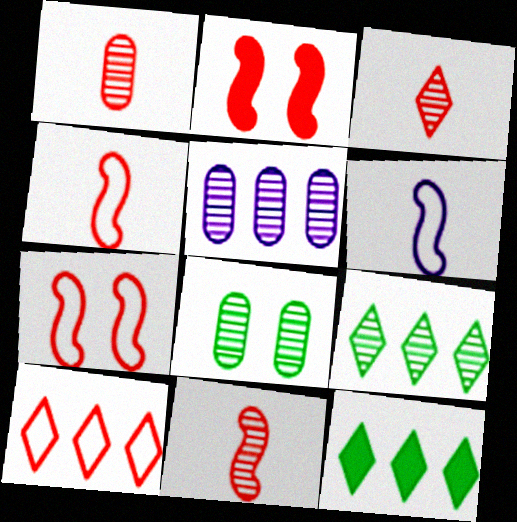[[1, 2, 10], 
[1, 3, 11], 
[1, 5, 8]]